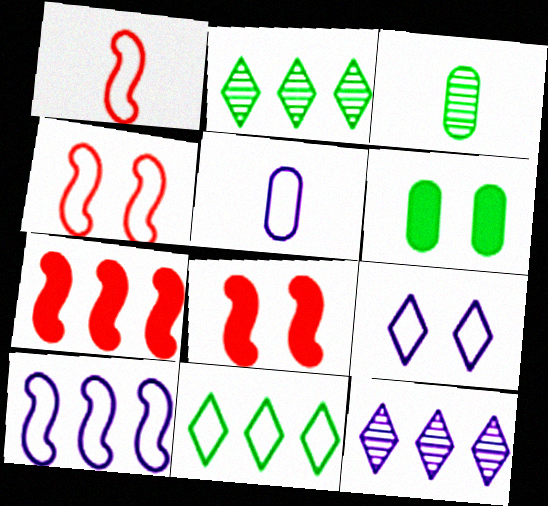[[1, 6, 12], 
[2, 5, 8], 
[3, 7, 9], 
[4, 5, 11], 
[5, 9, 10]]